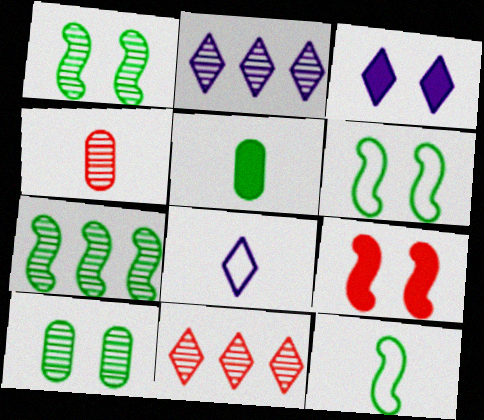[[1, 2, 4], 
[2, 3, 8]]